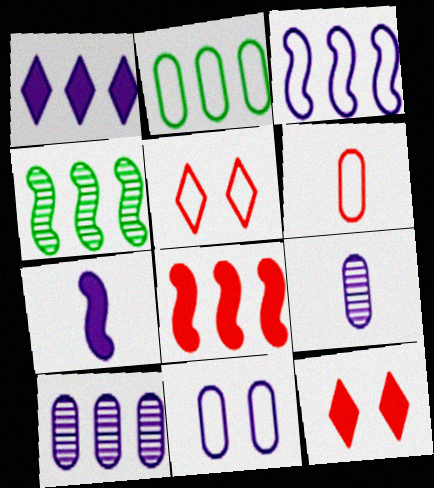[[1, 3, 10], 
[2, 6, 11], 
[3, 4, 8]]